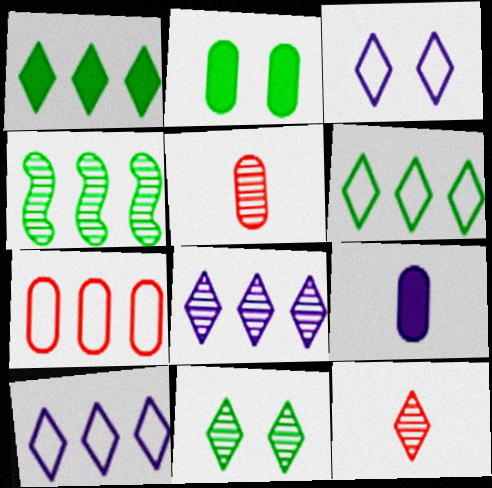[[1, 3, 12], 
[8, 11, 12]]